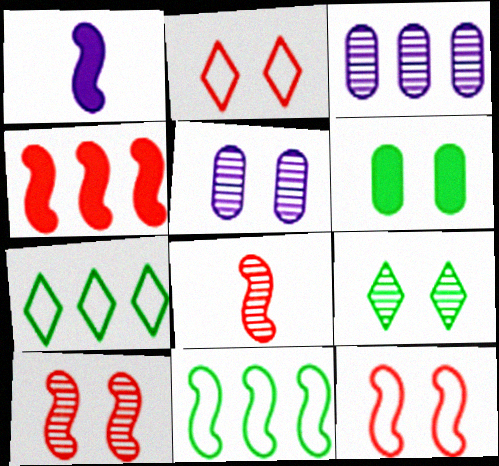[[1, 10, 11], 
[3, 4, 7], 
[3, 8, 9], 
[4, 8, 12], 
[5, 9, 10]]